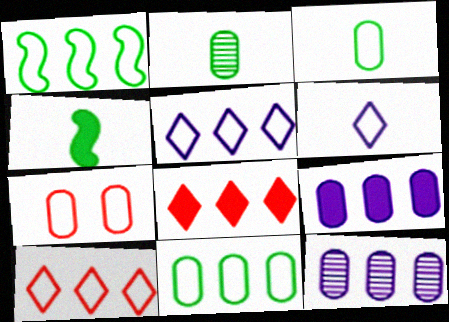[[1, 6, 7], 
[1, 8, 12], 
[2, 7, 9]]